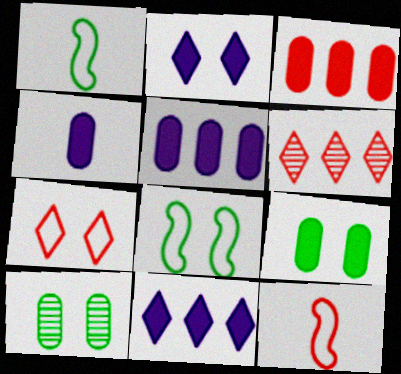[[3, 4, 9], 
[4, 6, 8], 
[10, 11, 12]]